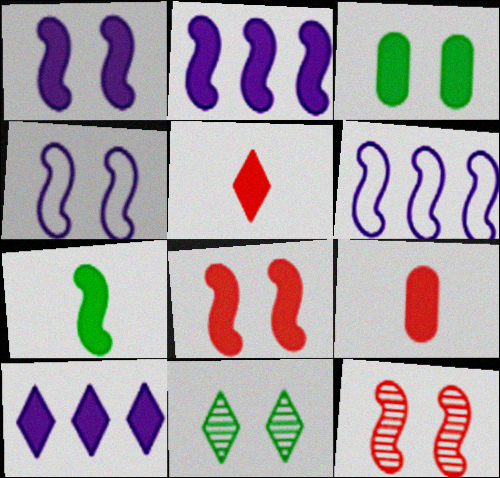[[2, 3, 5], 
[2, 7, 8], 
[6, 7, 12], 
[6, 9, 11]]